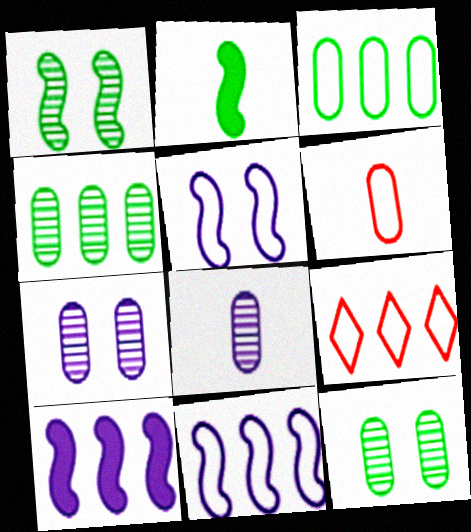[[2, 7, 9], 
[3, 9, 11], 
[4, 9, 10]]